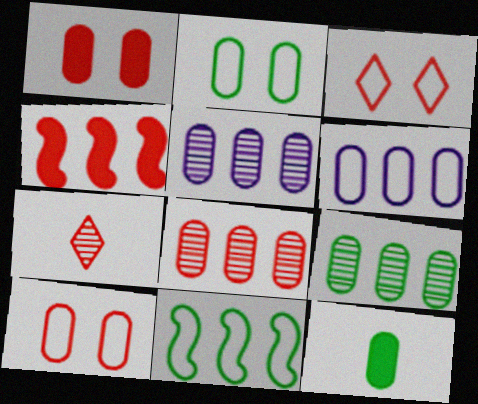[[2, 9, 12], 
[4, 7, 10], 
[5, 8, 9], 
[5, 10, 12]]